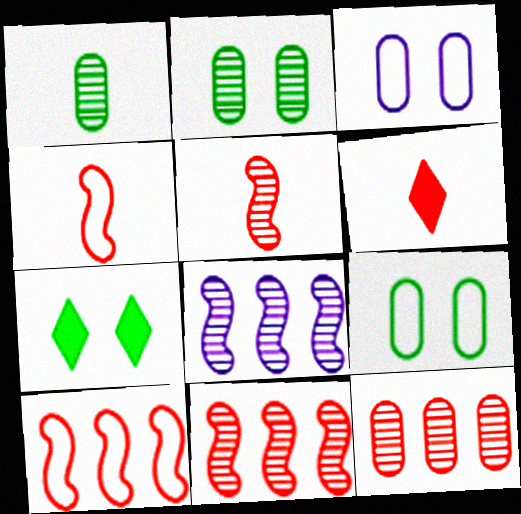[[6, 8, 9]]